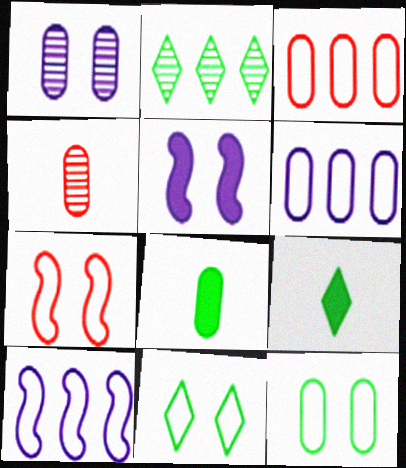[[1, 3, 8], 
[2, 9, 11]]